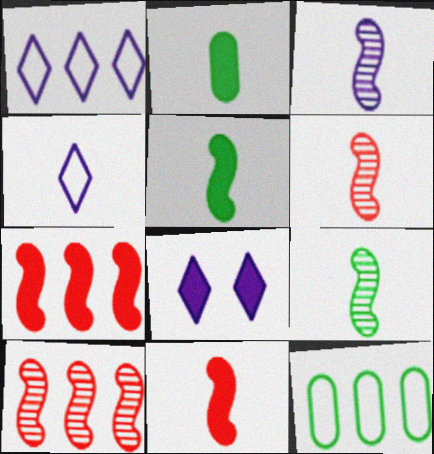[[2, 4, 6], 
[2, 7, 8], 
[3, 6, 9], 
[6, 8, 12]]